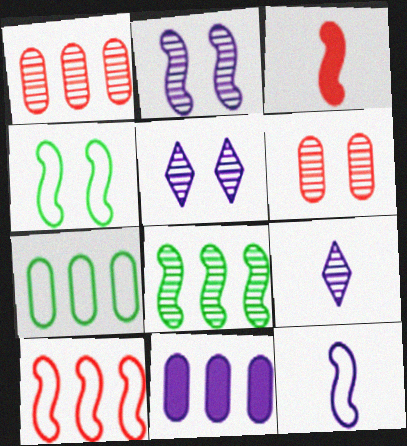[[1, 7, 11], 
[3, 5, 7], 
[4, 10, 12], 
[5, 11, 12], 
[6, 8, 9]]